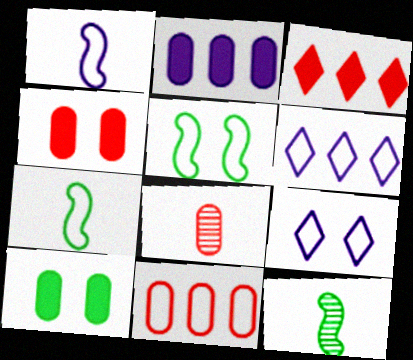[[4, 6, 12], 
[4, 8, 11], 
[7, 9, 11]]